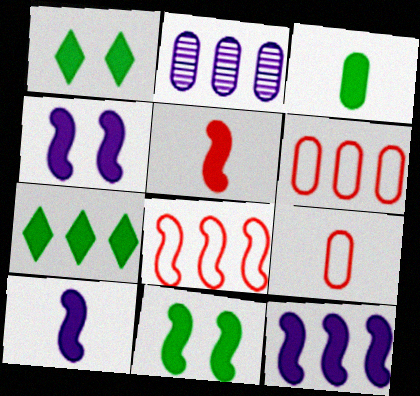[[2, 7, 8], 
[3, 7, 11], 
[4, 10, 12], 
[5, 11, 12]]